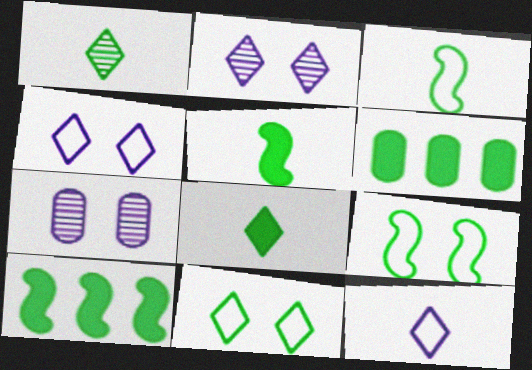[[1, 6, 9]]